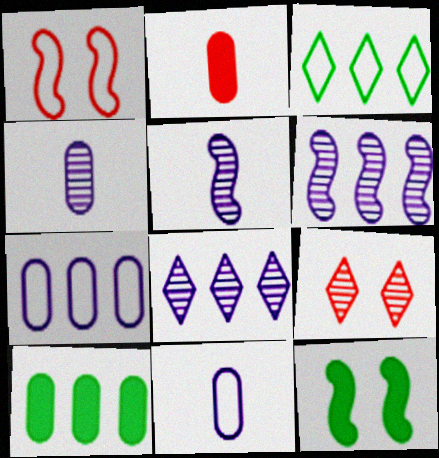[[1, 3, 11]]